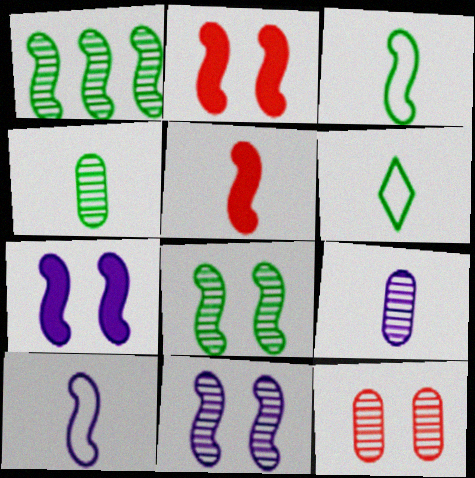[[1, 2, 10], 
[5, 6, 9]]